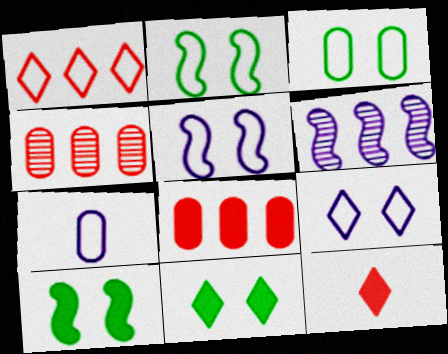[[1, 2, 7], 
[3, 6, 12]]